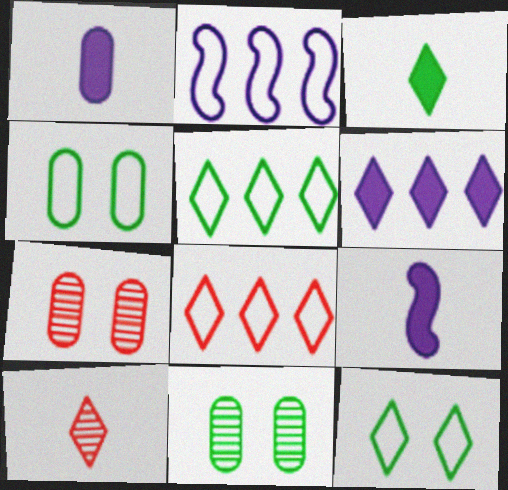[[2, 3, 7], 
[5, 7, 9], 
[6, 10, 12], 
[8, 9, 11]]